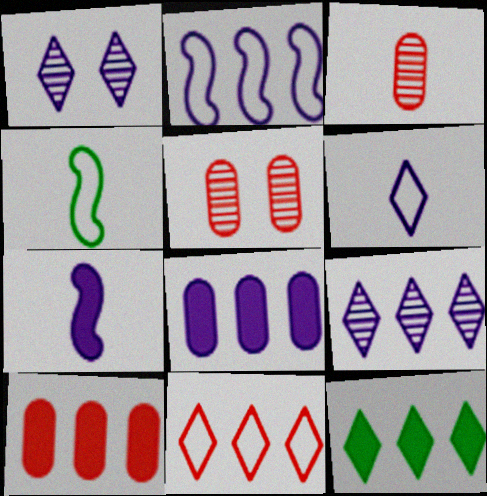[[1, 4, 10], 
[2, 8, 9], 
[9, 11, 12]]